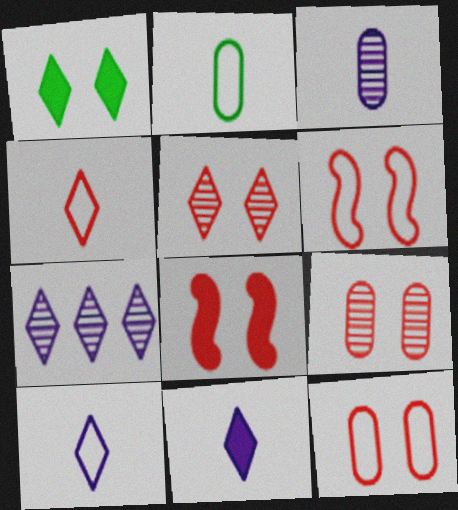[[1, 4, 7], 
[2, 7, 8], 
[5, 8, 12]]